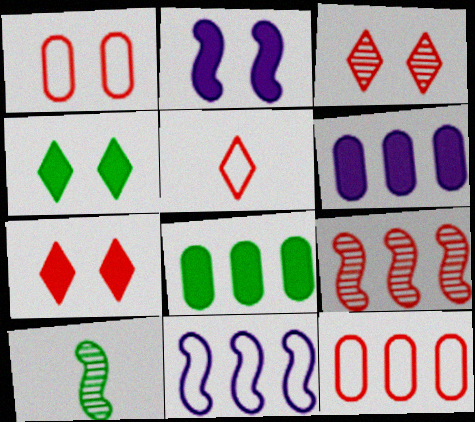[]